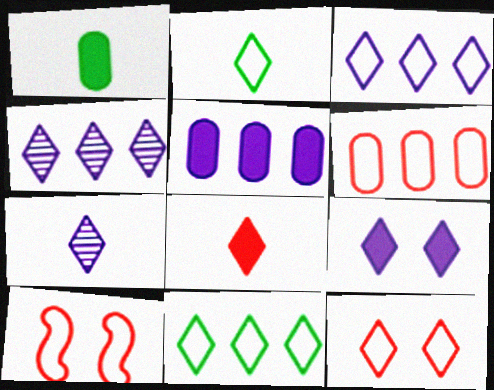[[1, 4, 10], 
[2, 3, 12], 
[2, 7, 8], 
[3, 7, 9]]